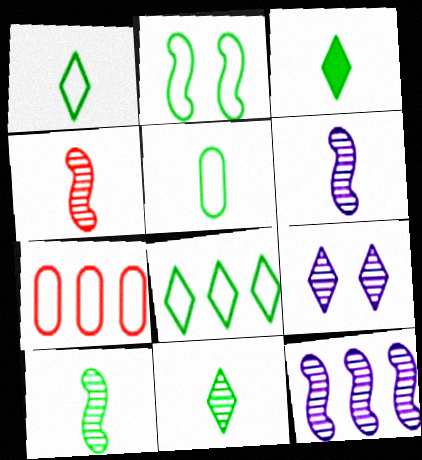[[1, 3, 11], 
[2, 5, 8], 
[3, 5, 10], 
[4, 6, 10]]